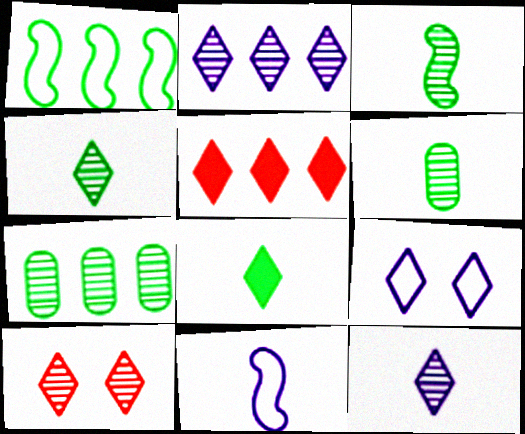[[2, 4, 10], 
[3, 4, 6], 
[4, 5, 9]]